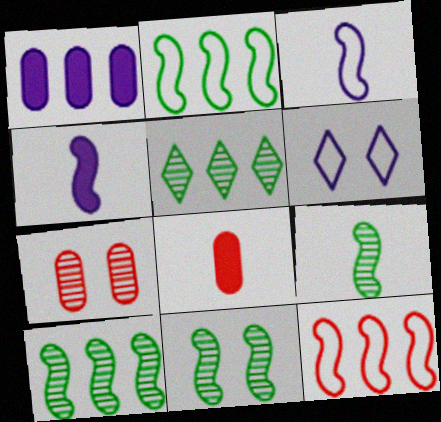[[1, 5, 12], 
[4, 11, 12], 
[6, 8, 10], 
[9, 10, 11]]